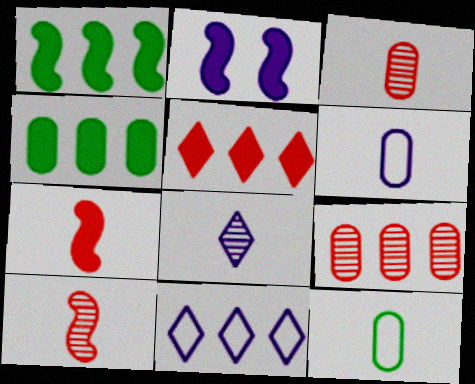[[1, 2, 7], 
[1, 9, 11], 
[7, 8, 12]]